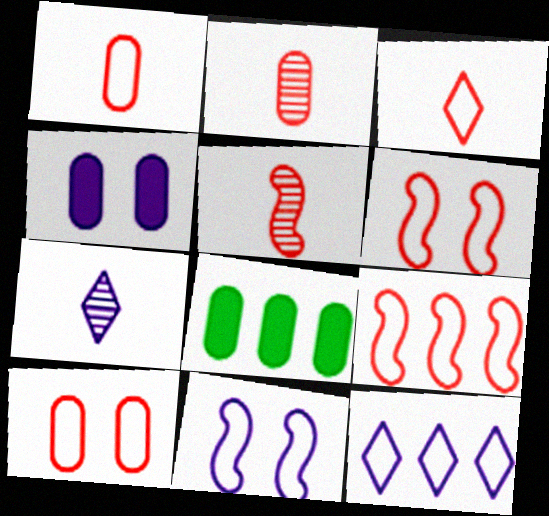[[3, 9, 10], 
[6, 7, 8]]